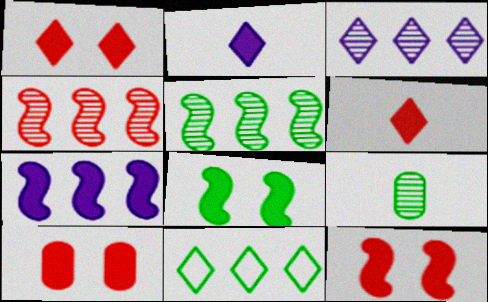[[1, 10, 12], 
[8, 9, 11]]